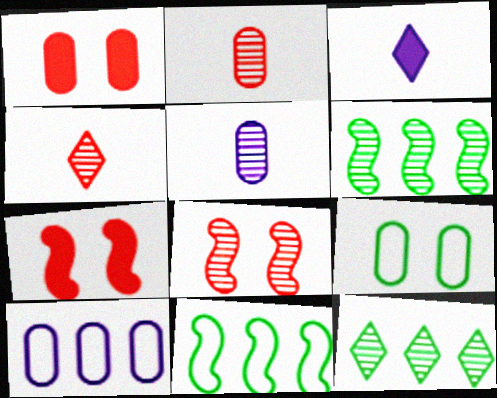[[5, 8, 12]]